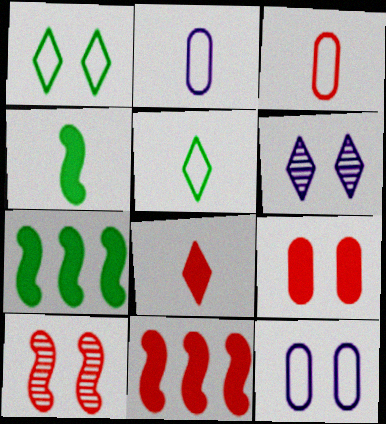[[3, 6, 7], 
[8, 9, 11]]